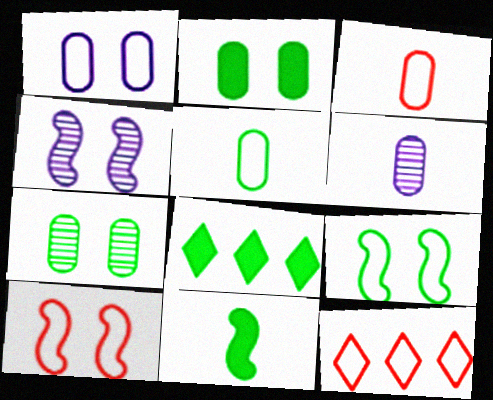[[2, 8, 11], 
[3, 4, 8], 
[3, 10, 12], 
[6, 8, 10]]